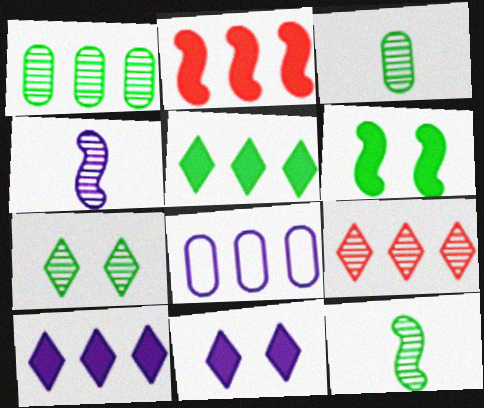[[1, 7, 12], 
[4, 8, 11]]